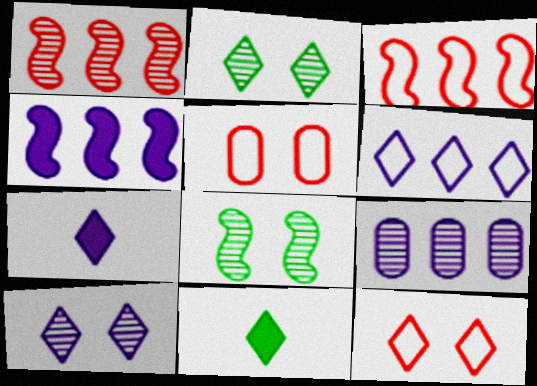[[4, 6, 9], 
[6, 7, 10]]